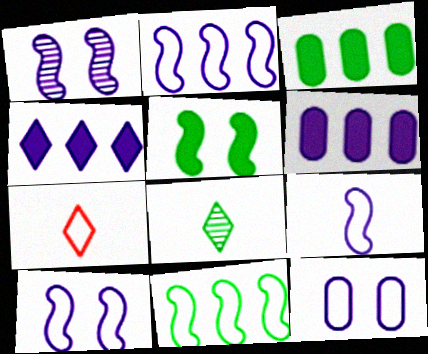[[1, 3, 7], 
[2, 9, 10], 
[7, 11, 12]]